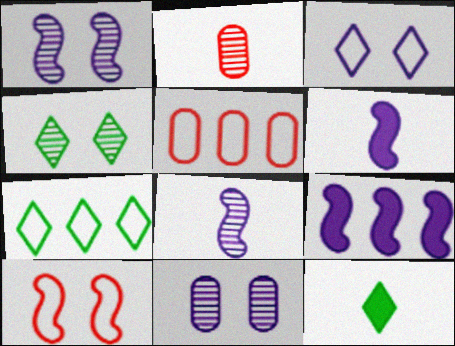[[1, 5, 12], 
[4, 5, 6], 
[4, 7, 12]]